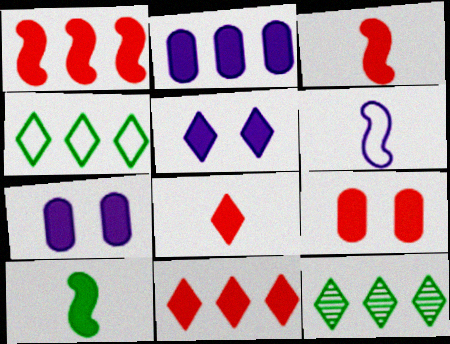[[1, 8, 9], 
[3, 9, 11], 
[6, 9, 12], 
[7, 10, 11]]